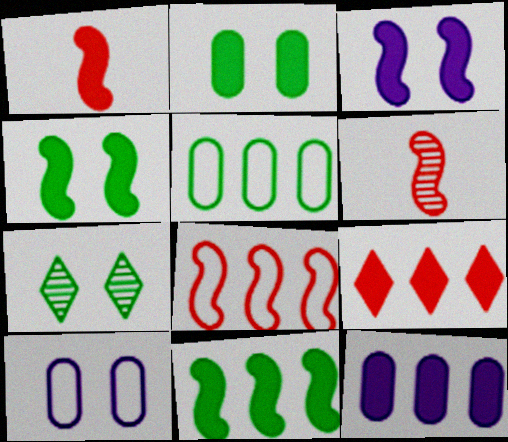[[1, 3, 11], 
[9, 11, 12]]